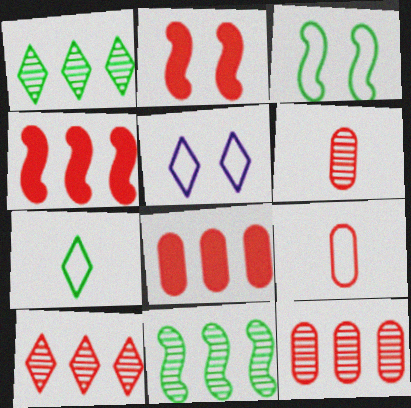[[2, 9, 10]]